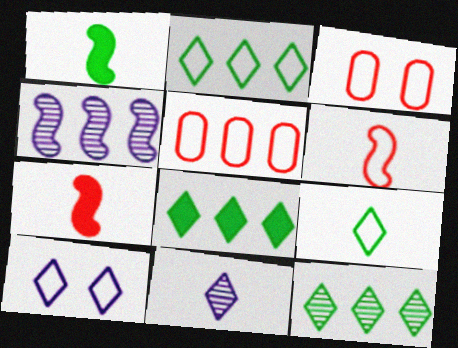[[2, 8, 12], 
[4, 5, 8]]